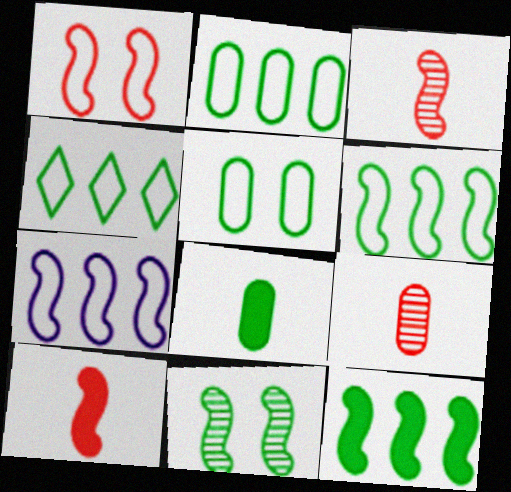[[2, 4, 6], 
[4, 8, 11], 
[7, 10, 11]]